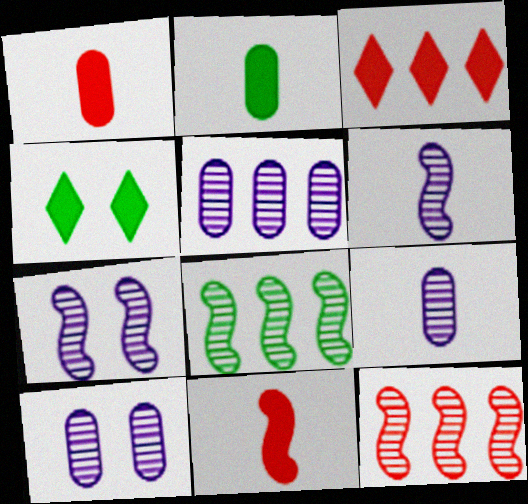[[5, 9, 10]]